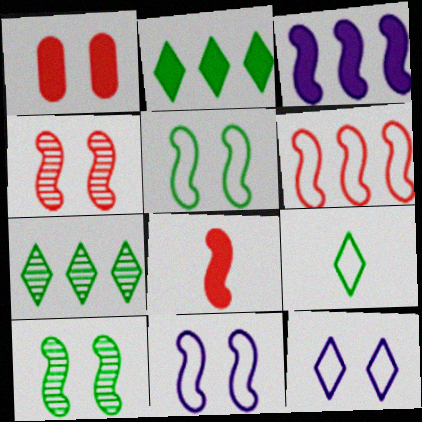[[1, 10, 12], 
[4, 6, 8]]